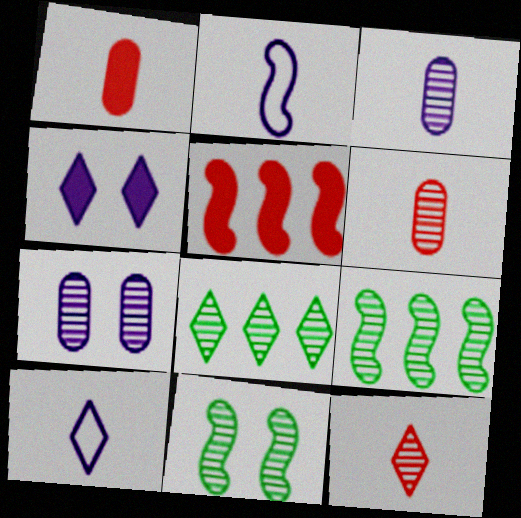[[2, 5, 11], 
[7, 9, 12]]